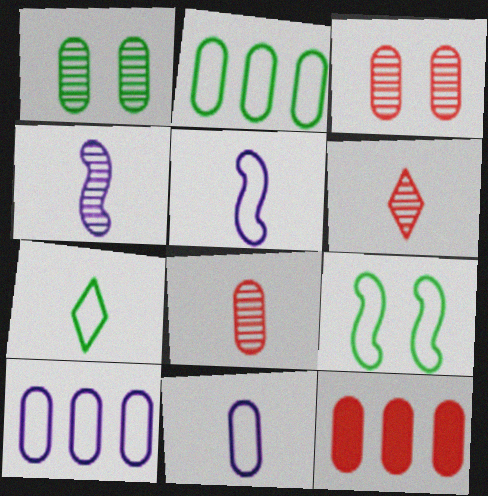[[1, 11, 12], 
[2, 7, 9]]